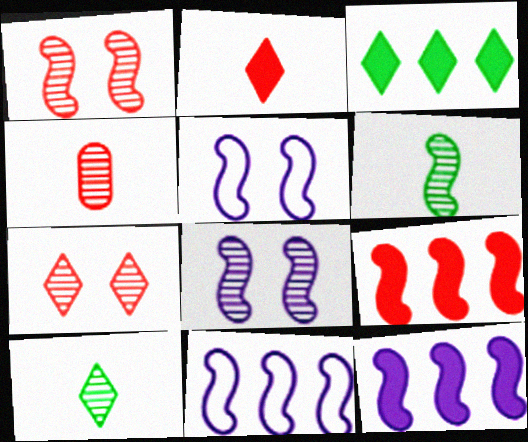[[3, 4, 5], 
[5, 6, 9]]